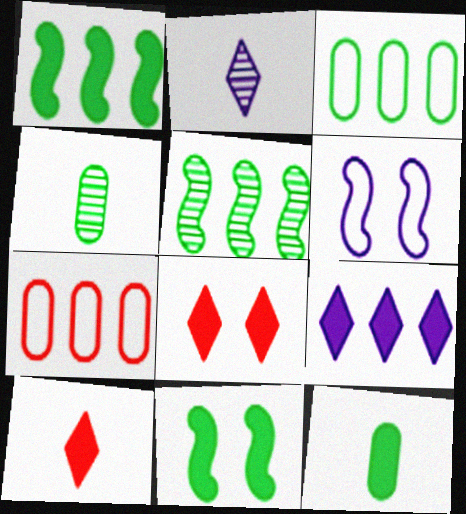[[2, 7, 11], 
[5, 7, 9]]